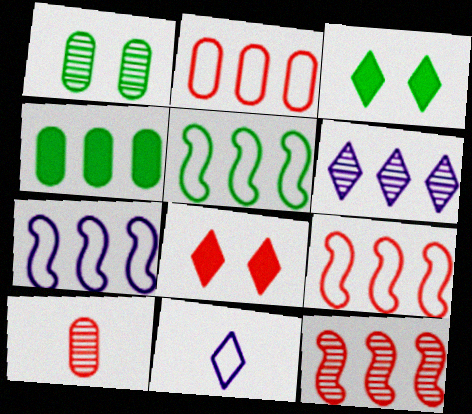[[3, 7, 10], 
[4, 6, 9], 
[5, 7, 9], 
[8, 9, 10]]